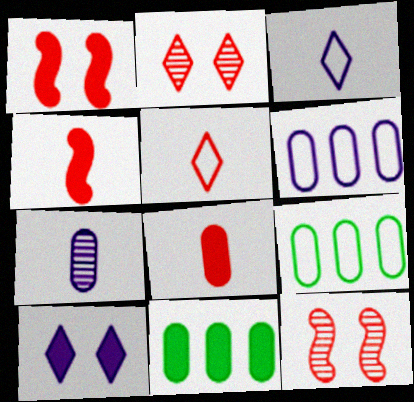[[3, 11, 12], 
[4, 10, 11]]